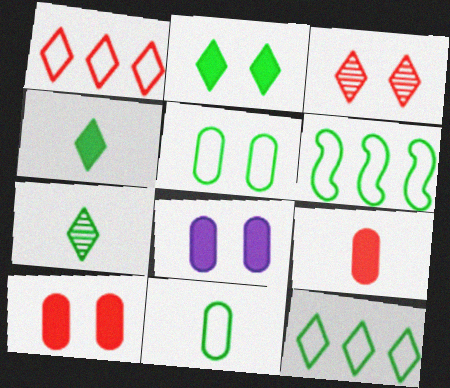[[2, 7, 12]]